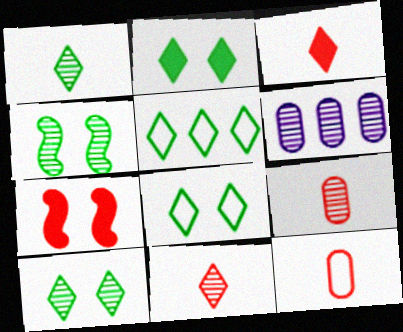[[1, 2, 5], 
[2, 8, 10], 
[4, 6, 11]]